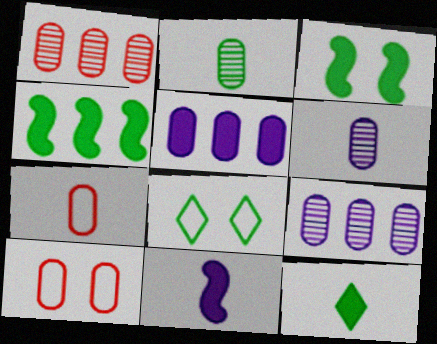[[1, 8, 11], 
[2, 4, 8], 
[2, 5, 10]]